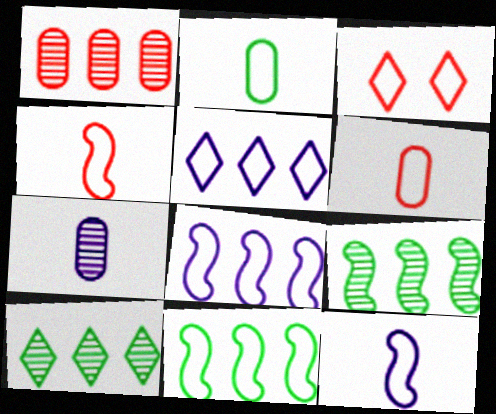[[2, 3, 8]]